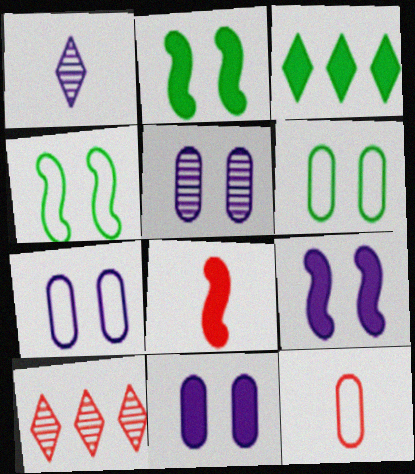[[3, 8, 11], 
[5, 7, 11]]